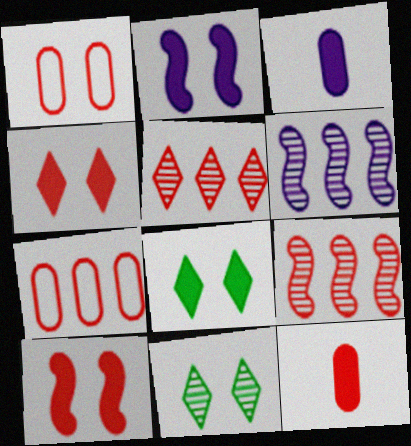[[1, 2, 11]]